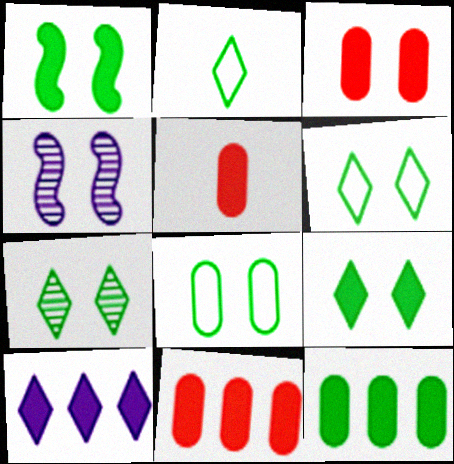[[1, 5, 10], 
[1, 7, 8], 
[2, 4, 11], 
[3, 4, 6], 
[3, 5, 11], 
[6, 7, 9]]